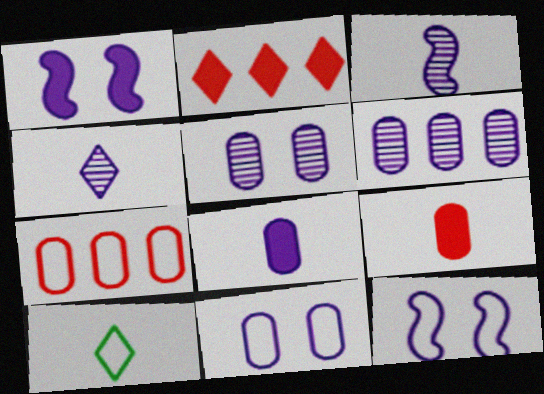[[3, 9, 10], 
[6, 8, 11], 
[7, 10, 12]]